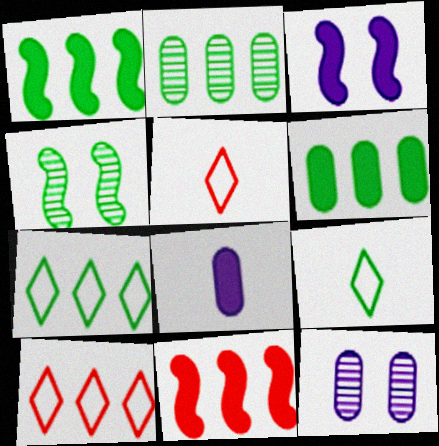[[1, 2, 7], 
[1, 5, 12], 
[2, 3, 5], 
[4, 6, 9], 
[4, 8, 10], 
[9, 11, 12]]